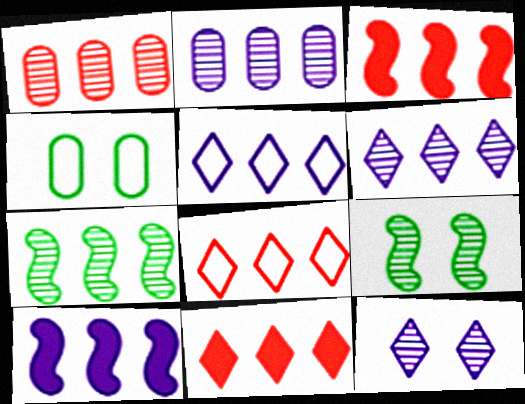[[1, 3, 8], 
[1, 6, 7], 
[2, 5, 10]]